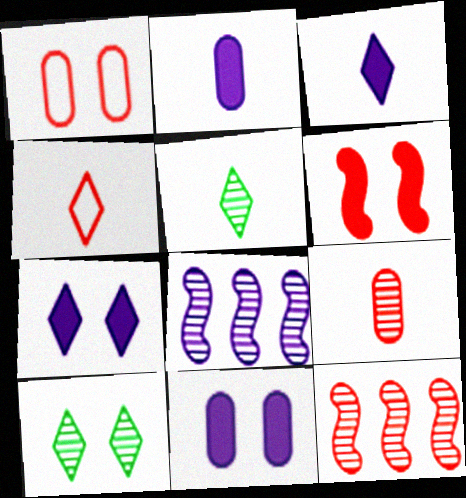[[3, 4, 5], 
[8, 9, 10]]